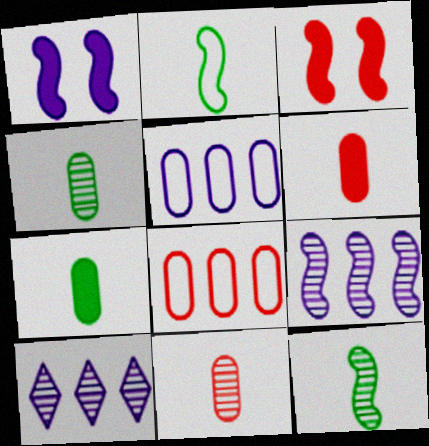[[2, 3, 9]]